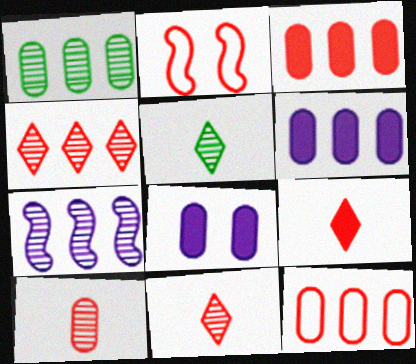[[1, 4, 7], 
[1, 6, 12], 
[2, 3, 11], 
[2, 5, 6]]